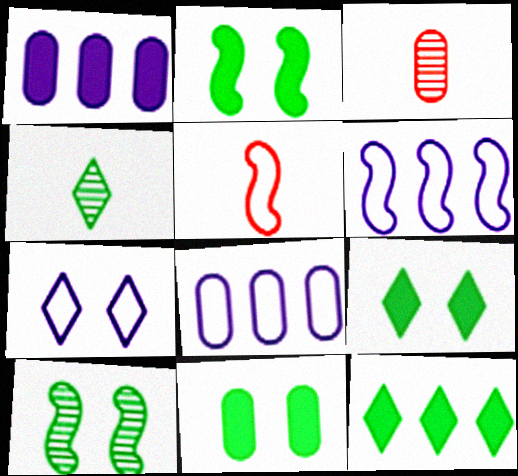[[2, 9, 11], 
[3, 6, 9], 
[3, 8, 11]]